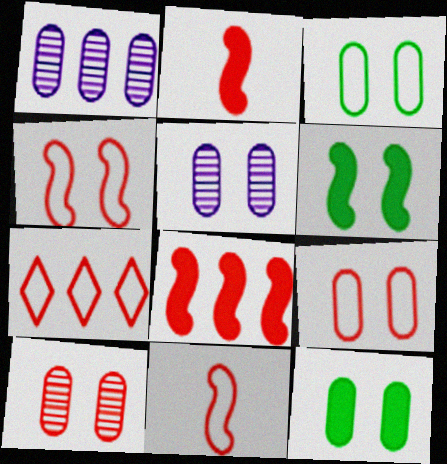[[2, 7, 10], 
[5, 9, 12], 
[7, 9, 11]]